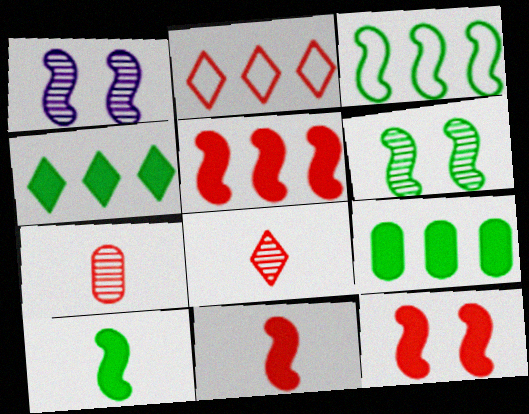[[1, 3, 11], 
[2, 7, 12], 
[3, 6, 10], 
[5, 11, 12]]